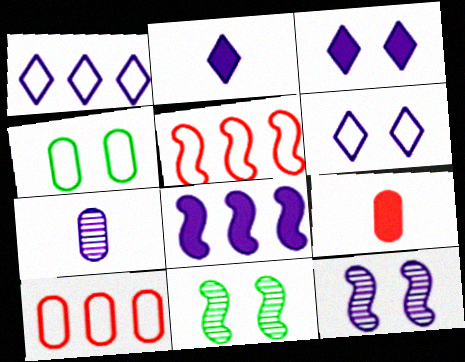[[1, 9, 11], 
[2, 10, 11], 
[6, 7, 8]]